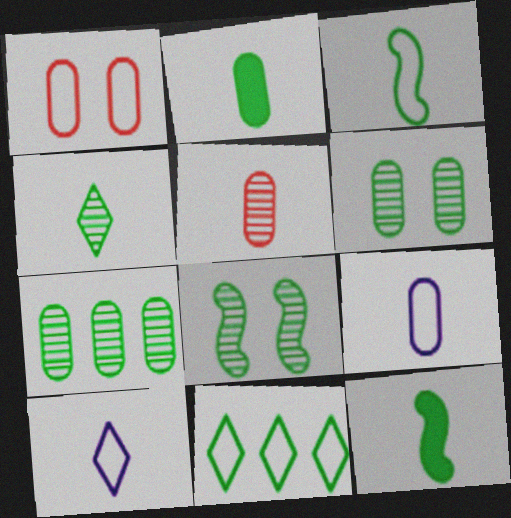[[2, 3, 4], 
[2, 5, 9], 
[2, 8, 11], 
[4, 7, 8], 
[5, 10, 12], 
[6, 11, 12]]